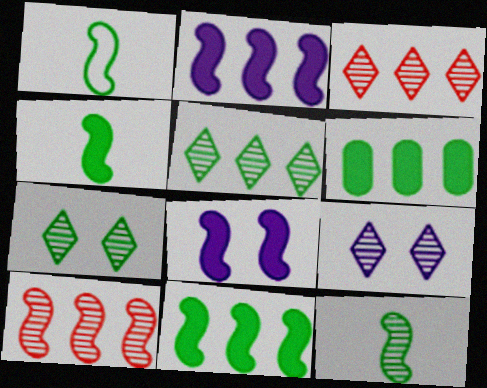[[1, 4, 12], 
[1, 6, 7], 
[1, 8, 10]]